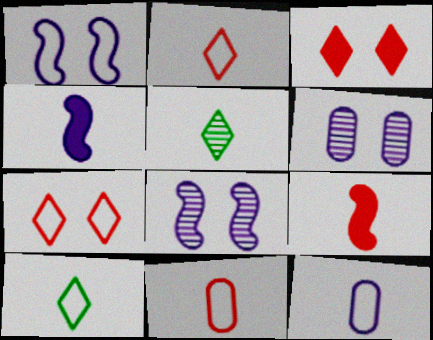[[4, 5, 11], 
[5, 9, 12]]